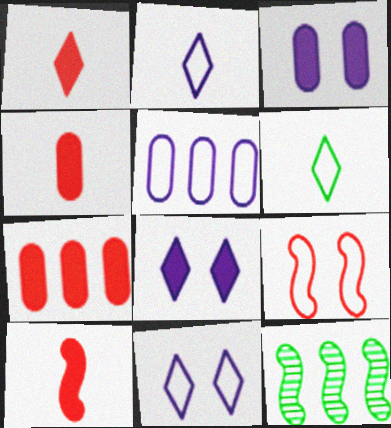[[1, 4, 10], 
[4, 11, 12], 
[5, 6, 9]]